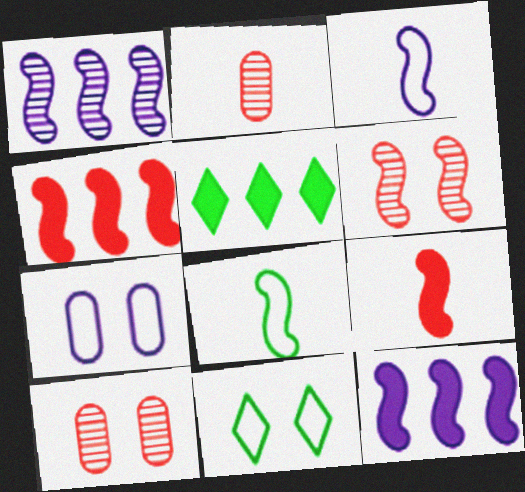[[2, 11, 12], 
[3, 5, 10], 
[6, 8, 12]]